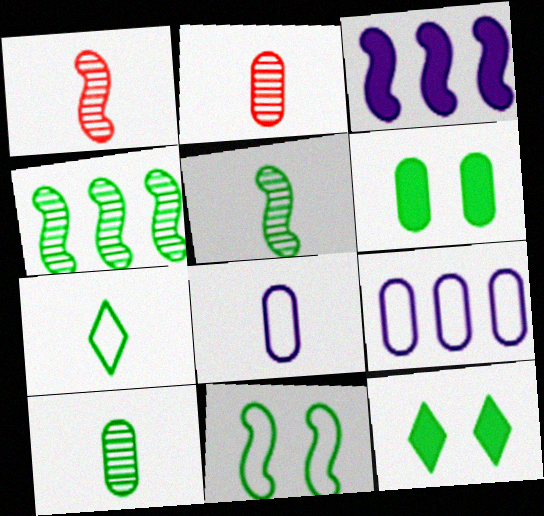[[1, 3, 11], 
[1, 9, 12], 
[2, 6, 9], 
[4, 6, 7]]